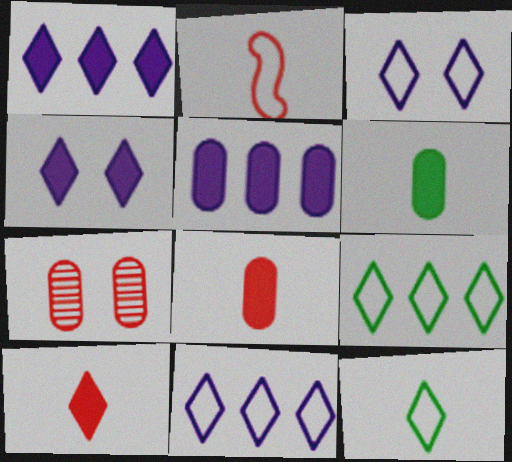[]